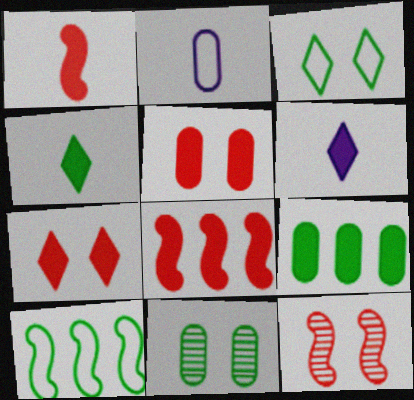[[4, 10, 11]]